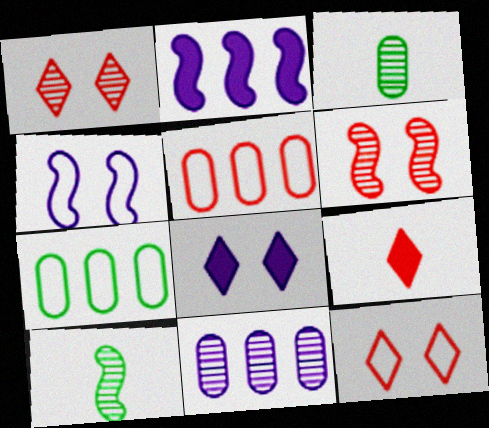[[1, 10, 11], 
[2, 3, 12], 
[5, 6, 9], 
[5, 8, 10]]